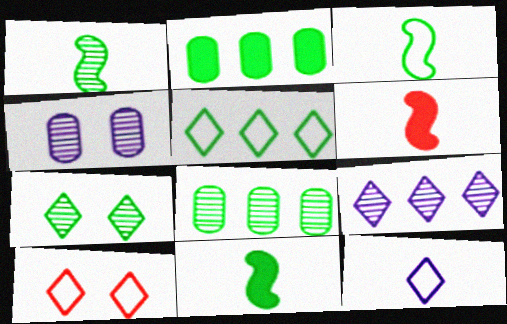[[1, 3, 11], 
[1, 7, 8], 
[2, 3, 7], 
[4, 5, 6], 
[5, 10, 12]]